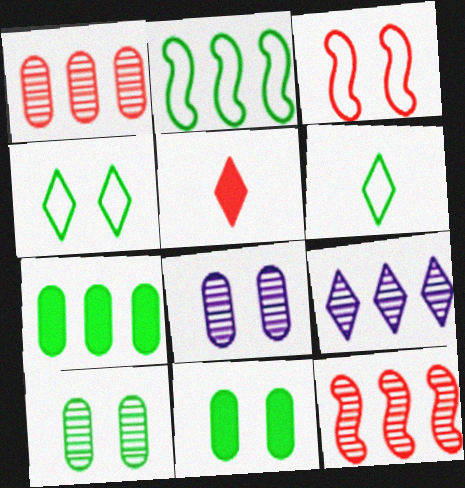[[1, 3, 5], 
[2, 5, 8], 
[4, 5, 9]]